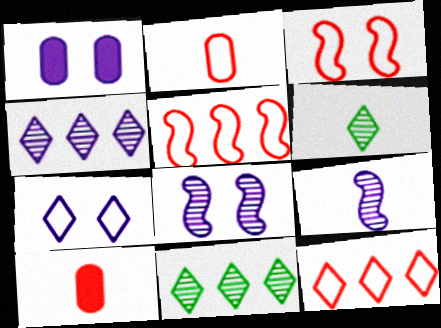[[1, 5, 6], 
[1, 7, 8], 
[2, 3, 12]]